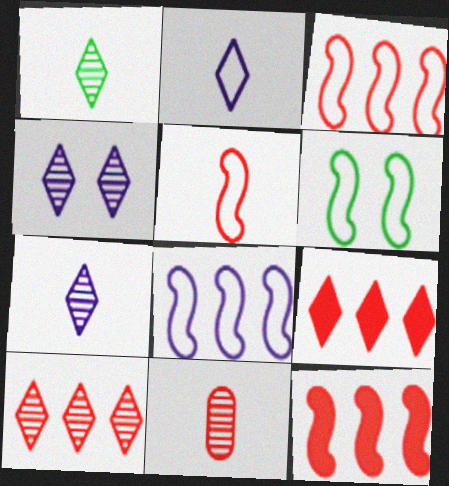[[1, 4, 10], 
[5, 6, 8]]